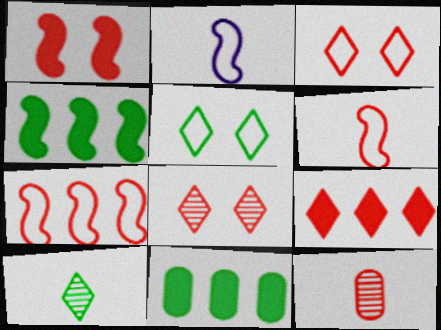[[2, 8, 11]]